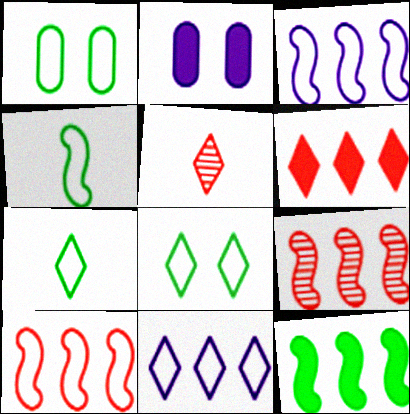[[2, 7, 9], 
[3, 9, 12]]